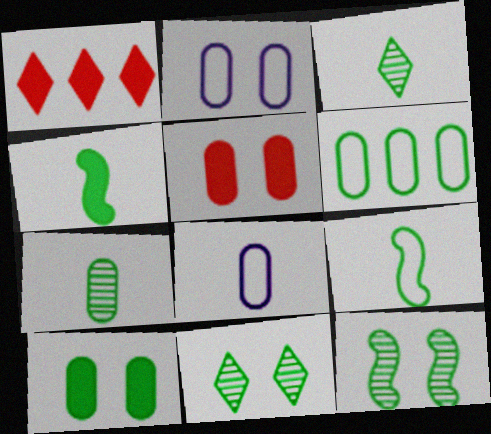[[1, 8, 12], 
[4, 6, 11], 
[6, 7, 10]]